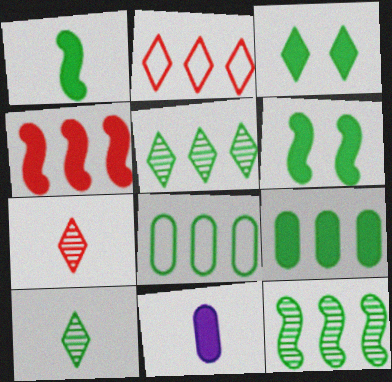[[1, 3, 9], 
[3, 4, 11], 
[6, 8, 10]]